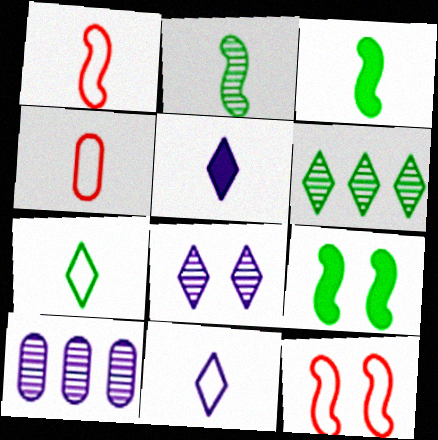[[2, 4, 5]]